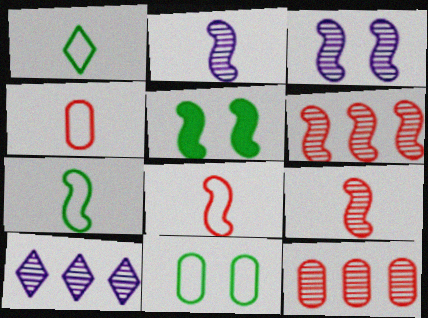[[4, 5, 10]]